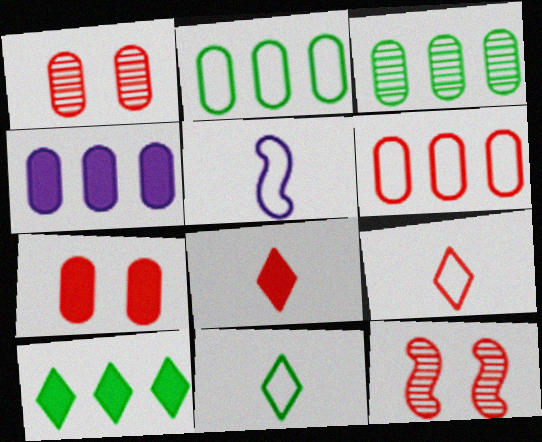[[1, 5, 10], 
[3, 4, 6], 
[4, 11, 12], 
[6, 8, 12]]